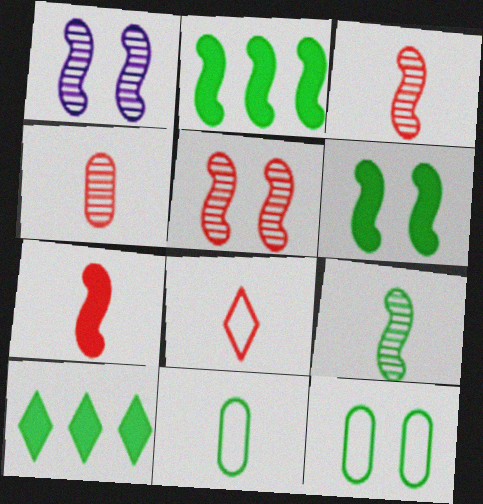[[4, 7, 8], 
[9, 10, 12]]